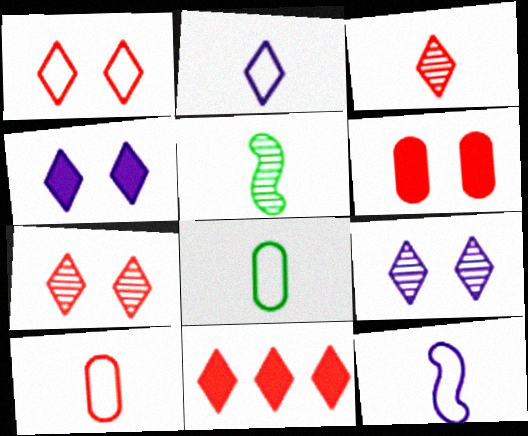[[1, 3, 11]]